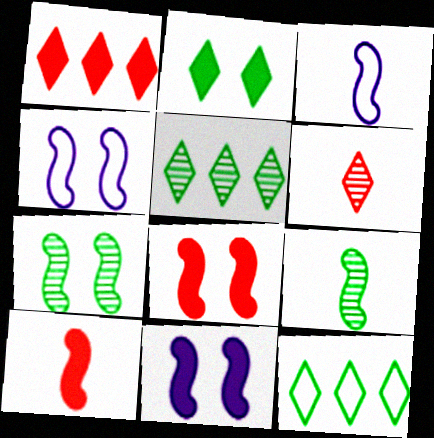[[3, 9, 10], 
[4, 7, 8]]